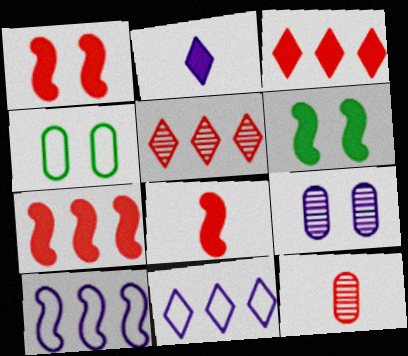[[1, 7, 8], 
[2, 9, 10], 
[6, 11, 12]]